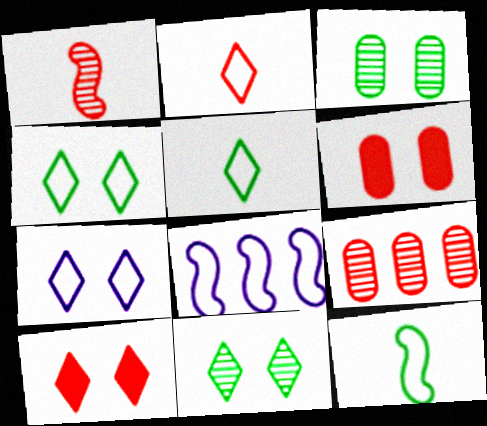[[7, 10, 11]]